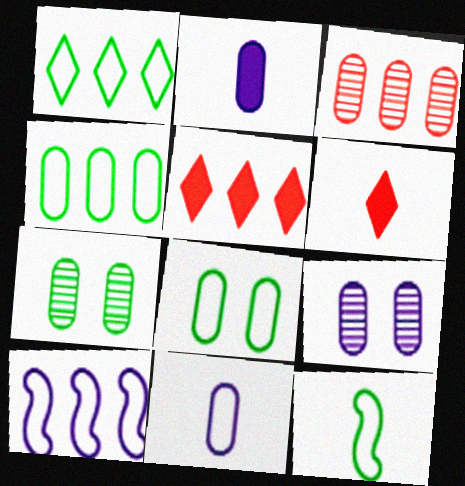[[1, 8, 12], 
[2, 3, 8], 
[5, 9, 12], 
[6, 7, 10]]